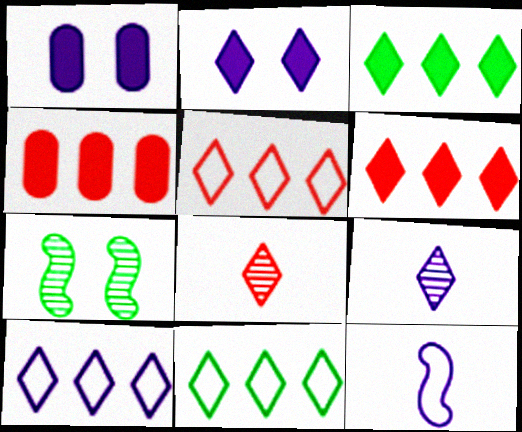[[2, 8, 11], 
[2, 9, 10], 
[5, 10, 11]]